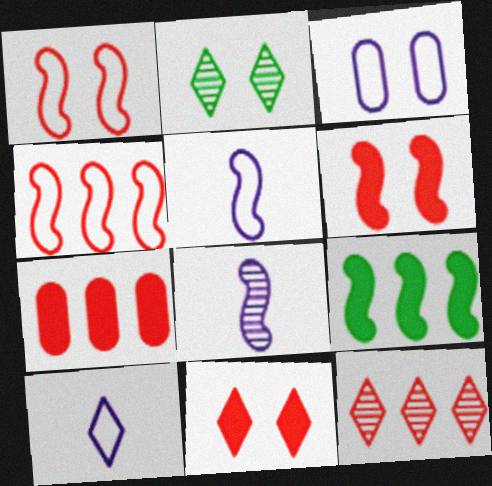[[1, 8, 9], 
[2, 3, 6], 
[2, 5, 7], 
[4, 7, 12]]